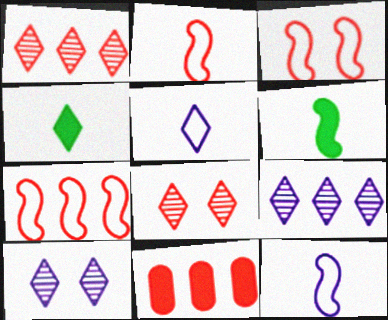[[1, 7, 11], 
[2, 3, 7], 
[2, 8, 11]]